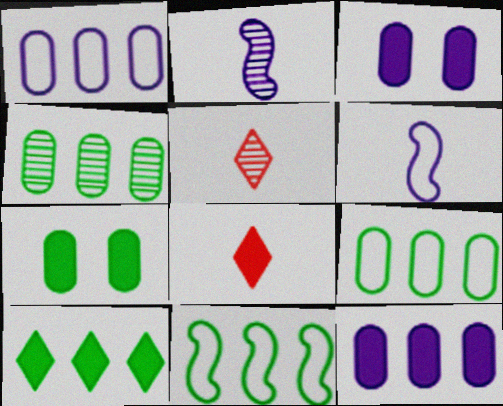[[3, 5, 11], 
[4, 10, 11]]